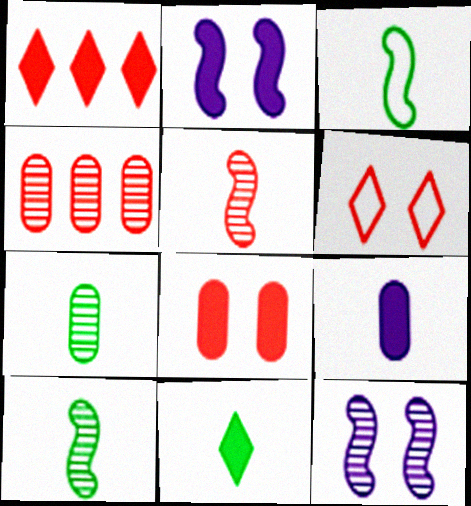[[3, 7, 11]]